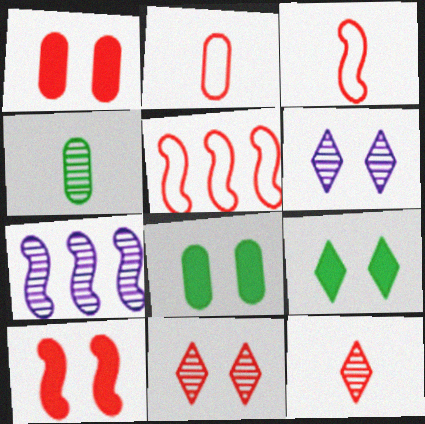[[1, 5, 12], 
[2, 7, 9], 
[4, 7, 11]]